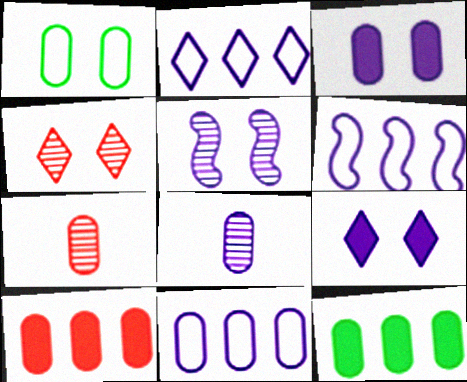[[1, 8, 10], 
[2, 6, 11], 
[3, 8, 11], 
[6, 8, 9]]